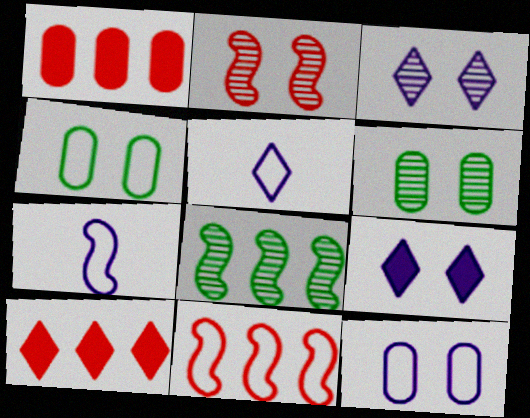[[2, 3, 6], 
[2, 4, 9], 
[4, 5, 11], 
[6, 7, 10]]